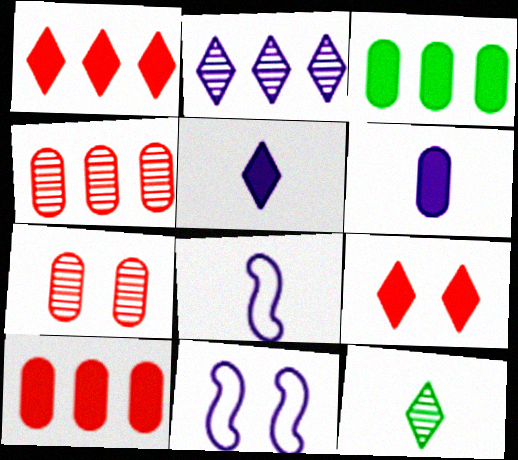[[2, 6, 11], 
[10, 11, 12]]